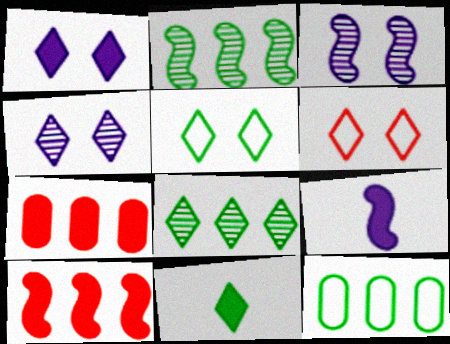[[5, 8, 11]]